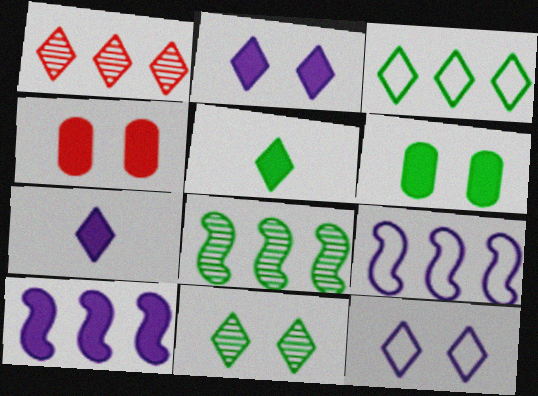[[1, 5, 12], 
[3, 5, 11], 
[4, 5, 10]]